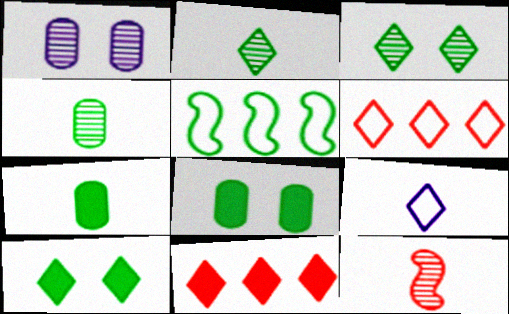[[2, 5, 8], 
[3, 5, 7], 
[3, 9, 11], 
[4, 5, 10], 
[7, 9, 12]]